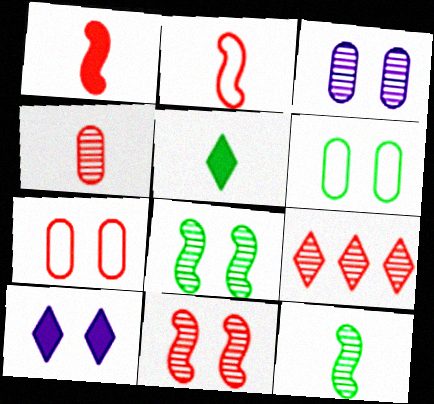[[1, 7, 9], 
[3, 9, 12], 
[4, 9, 11], 
[6, 10, 11], 
[7, 8, 10]]